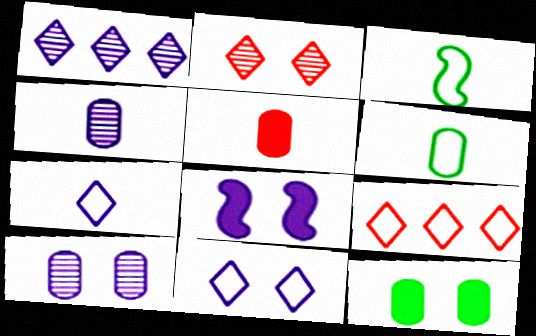[[4, 5, 6], 
[8, 10, 11]]